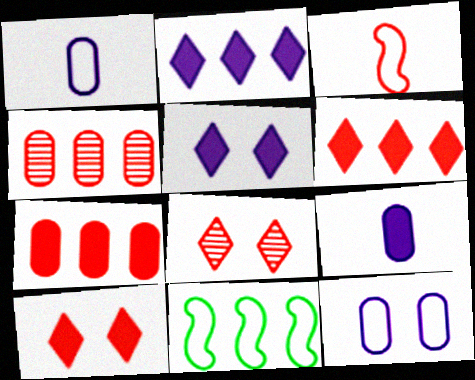[[2, 4, 11], 
[3, 4, 10], 
[3, 7, 8], 
[8, 9, 11]]